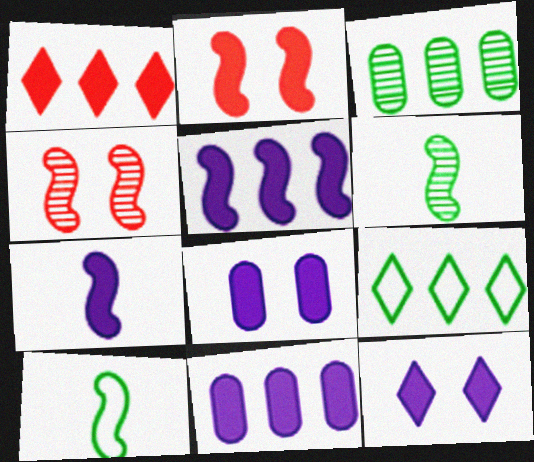[[4, 5, 10], 
[7, 11, 12]]